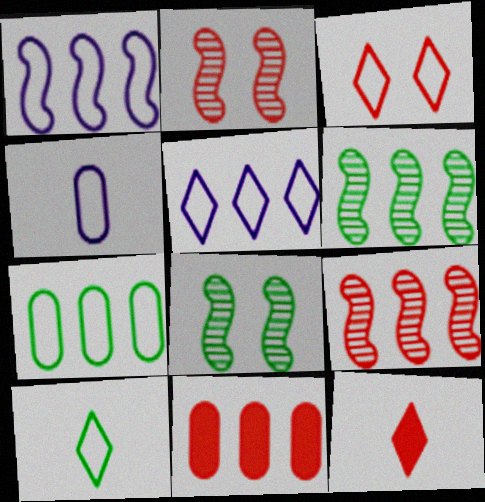[[3, 5, 10], 
[5, 6, 11]]